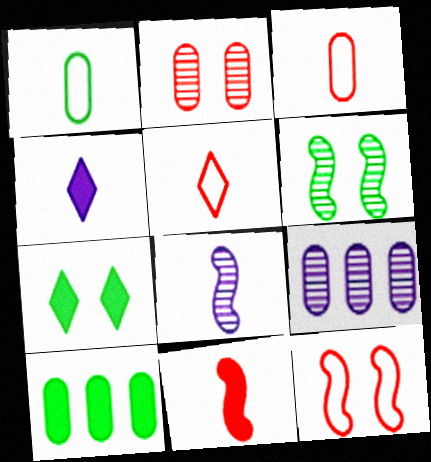[]